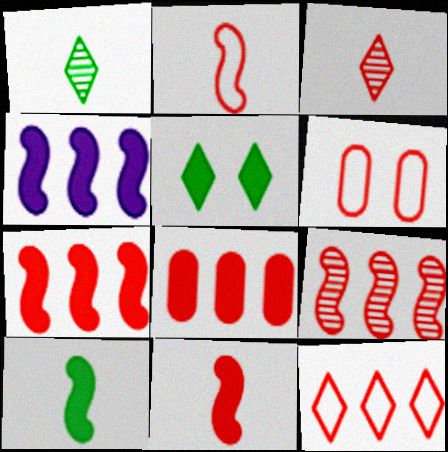[[1, 4, 6], 
[2, 6, 12], 
[3, 6, 7], 
[8, 9, 12]]